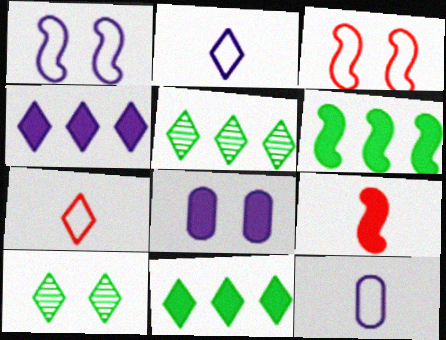[[3, 8, 10], 
[4, 7, 10], 
[8, 9, 11]]